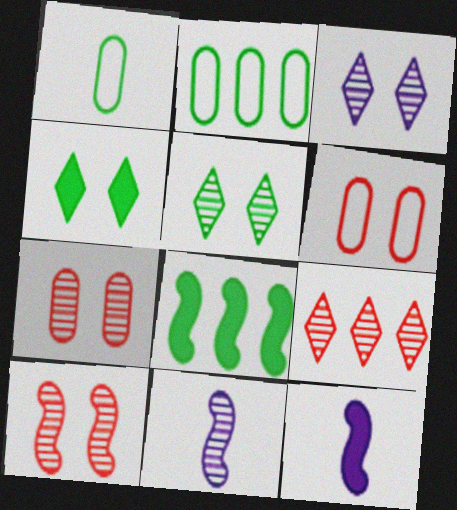[[1, 5, 8]]